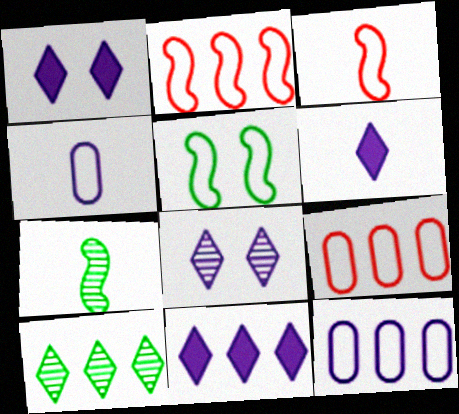[[1, 6, 11], 
[1, 7, 9]]